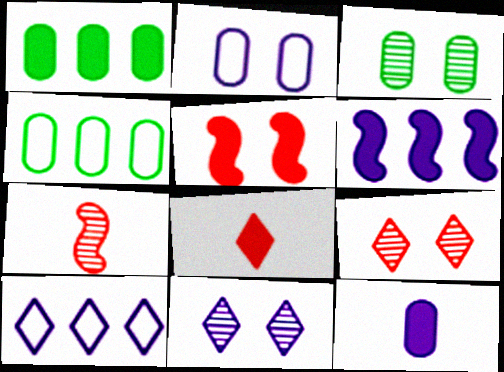[]